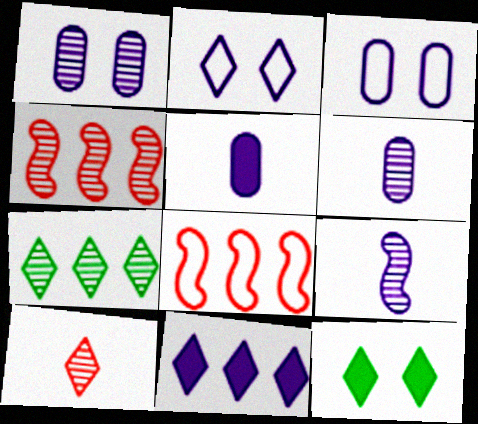[[3, 9, 11], 
[6, 8, 12]]